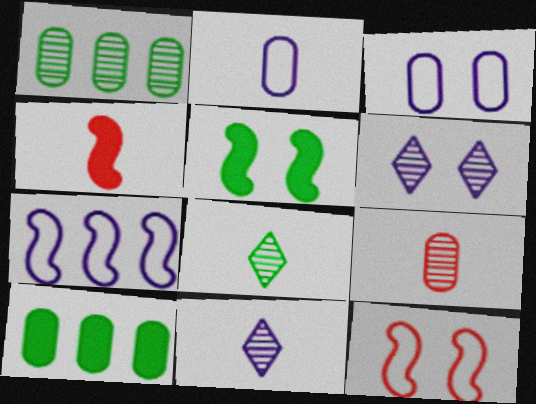[[2, 4, 8], 
[3, 9, 10], 
[10, 11, 12]]